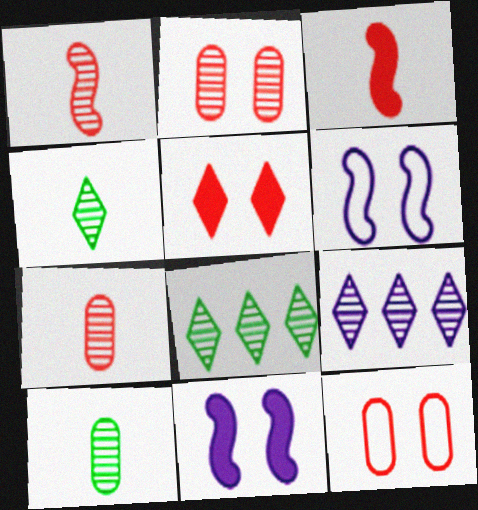[]